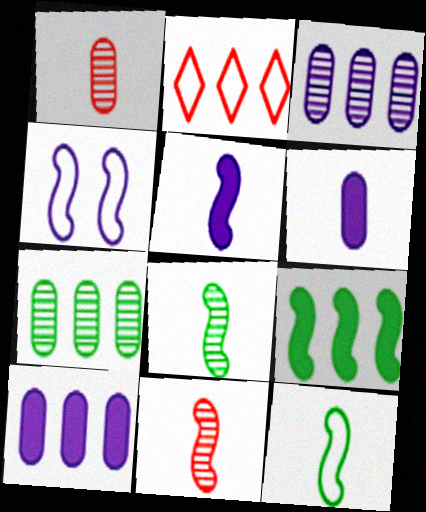[[2, 3, 9], 
[4, 9, 11], 
[5, 11, 12]]